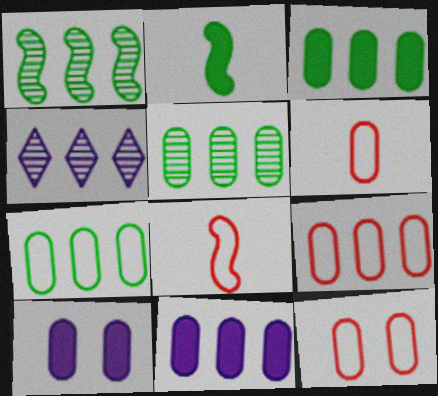[[2, 4, 12], 
[3, 5, 7], 
[5, 6, 10], 
[5, 9, 11], 
[6, 9, 12]]